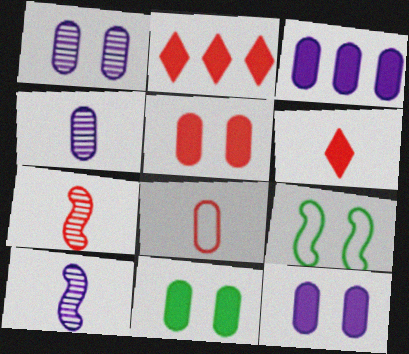[[2, 4, 9], 
[5, 11, 12], 
[6, 7, 8]]